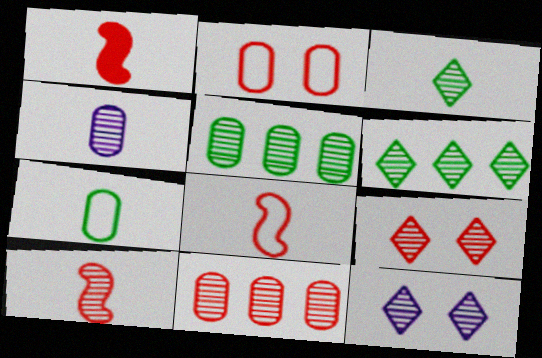[[1, 8, 10], 
[3, 4, 10], 
[5, 10, 12], 
[9, 10, 11]]